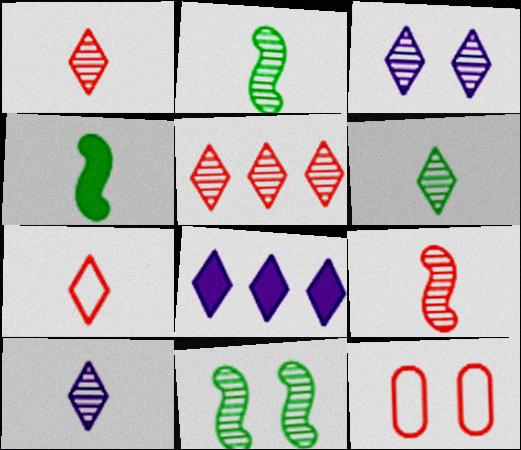[[1, 6, 10], 
[2, 8, 12], 
[3, 5, 6]]